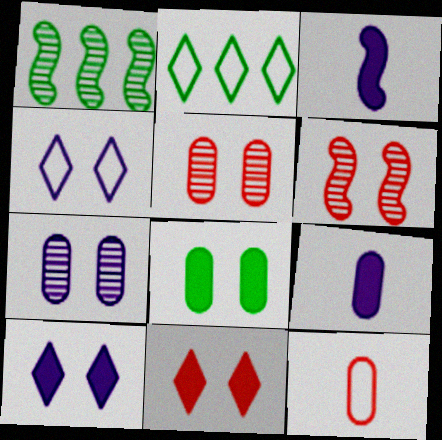[[1, 10, 12], 
[2, 3, 5], 
[2, 6, 9], 
[4, 6, 8]]